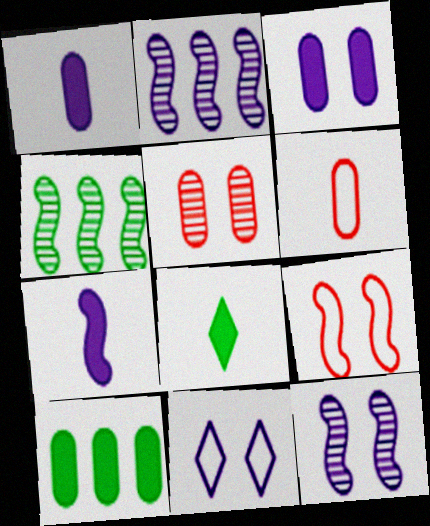[[1, 2, 11], 
[3, 11, 12], 
[4, 7, 9]]